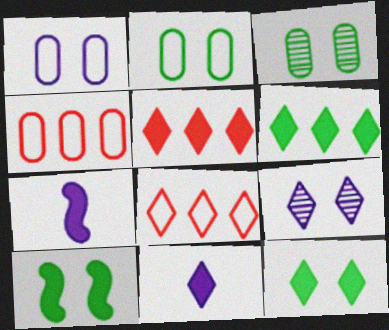[[3, 7, 8], 
[5, 11, 12]]